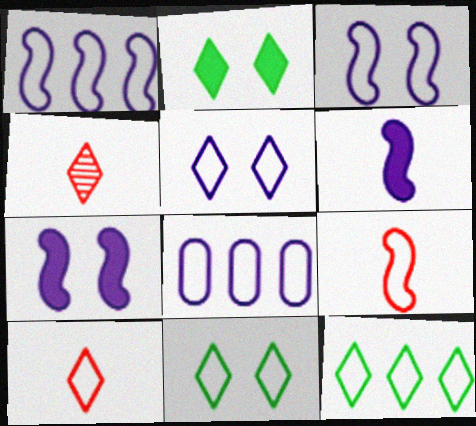[[5, 10, 12], 
[8, 9, 11]]